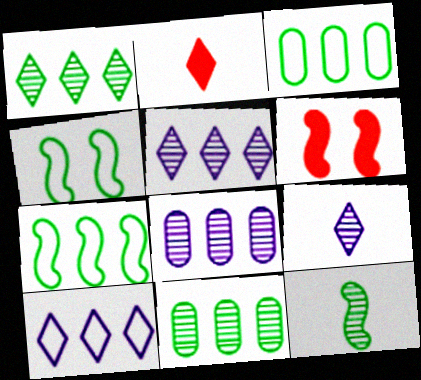[[2, 4, 8], 
[3, 6, 9]]